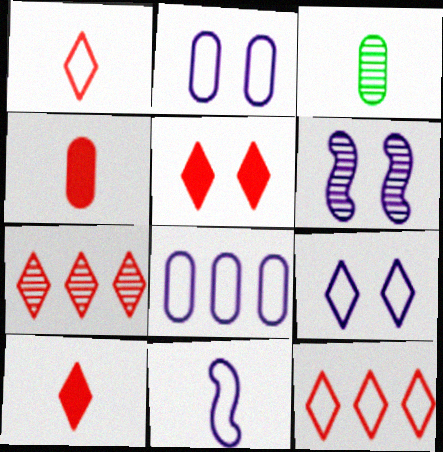[[1, 5, 7], 
[3, 6, 7], 
[3, 10, 11], 
[8, 9, 11]]